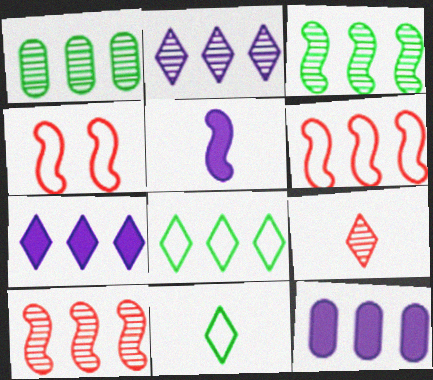[[1, 2, 10], 
[1, 6, 7], 
[3, 4, 5], 
[8, 10, 12]]